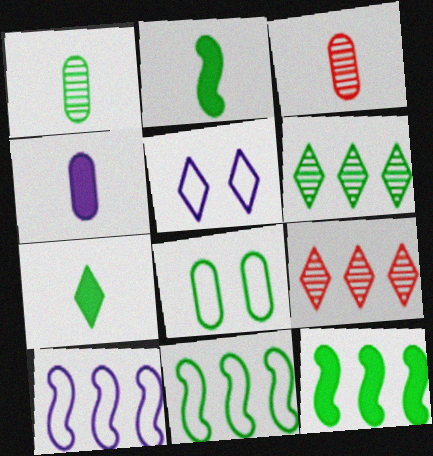[[2, 6, 8], 
[3, 5, 12], 
[5, 7, 9]]